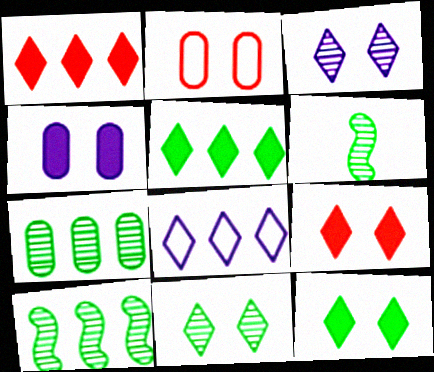[[6, 7, 11]]